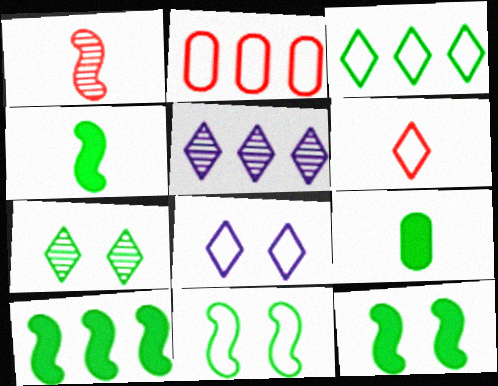[[2, 5, 10], 
[3, 6, 8], 
[4, 10, 12]]